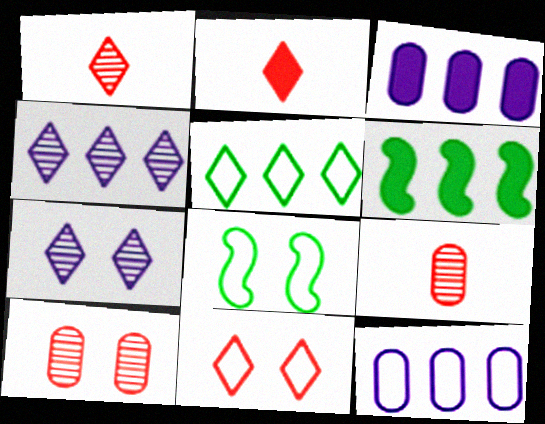[[1, 3, 8], 
[2, 5, 7]]